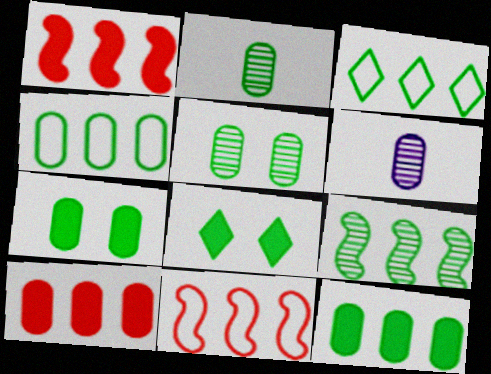[[2, 4, 7], 
[3, 9, 12], 
[6, 8, 11]]